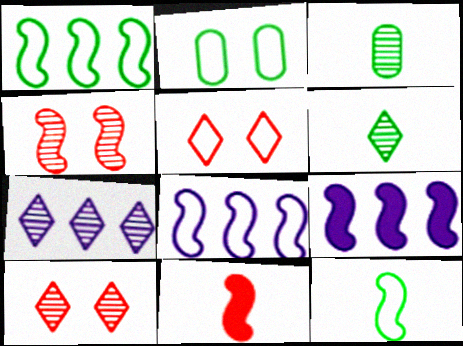[[2, 7, 11], 
[3, 4, 7], 
[3, 5, 9], 
[4, 9, 12], 
[6, 7, 10]]